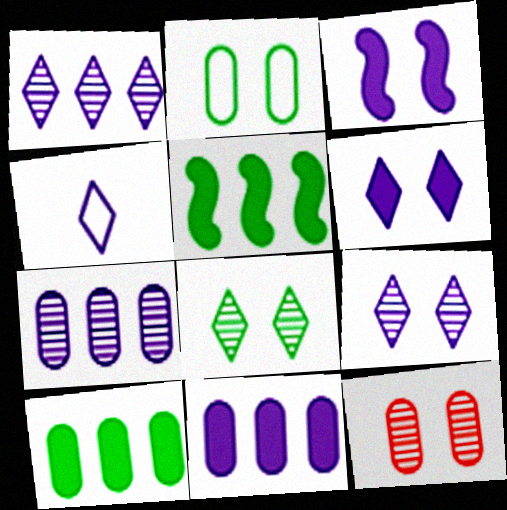[[1, 4, 6], 
[3, 4, 7], 
[4, 5, 12]]